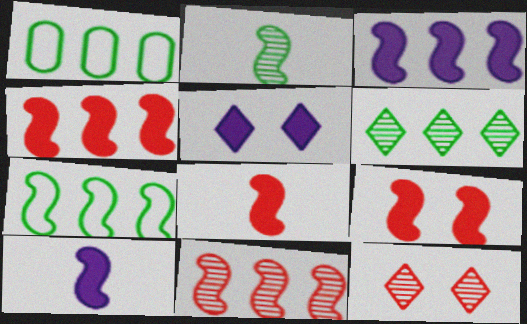[[1, 10, 12], 
[3, 7, 11], 
[4, 8, 9]]